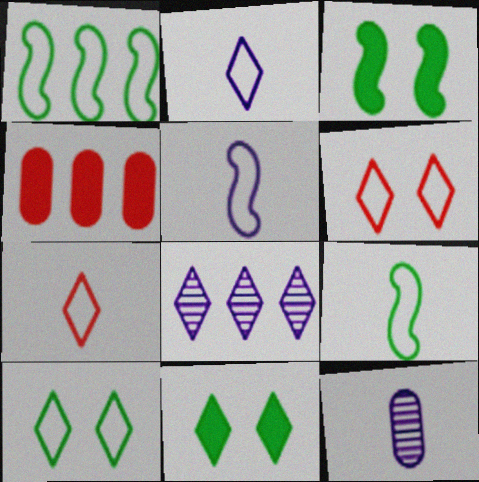[[1, 4, 8], 
[7, 8, 11]]